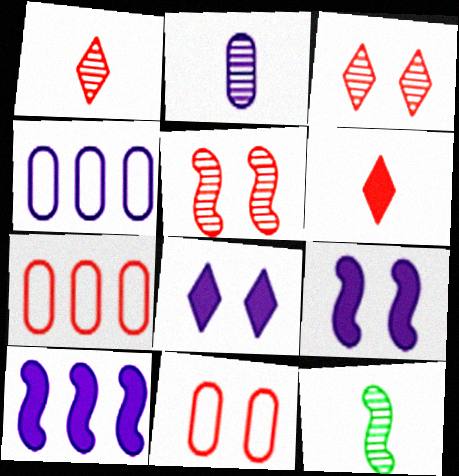[[1, 2, 12], 
[5, 6, 7], 
[7, 8, 12]]